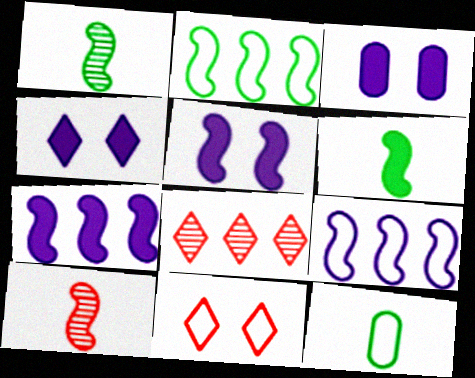[[2, 5, 10], 
[3, 4, 5], 
[5, 8, 12], 
[9, 11, 12]]